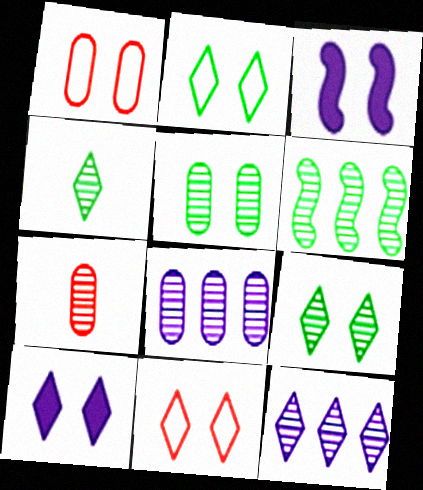[[1, 3, 9], 
[3, 5, 11], 
[4, 5, 6], 
[5, 7, 8], 
[9, 10, 11]]